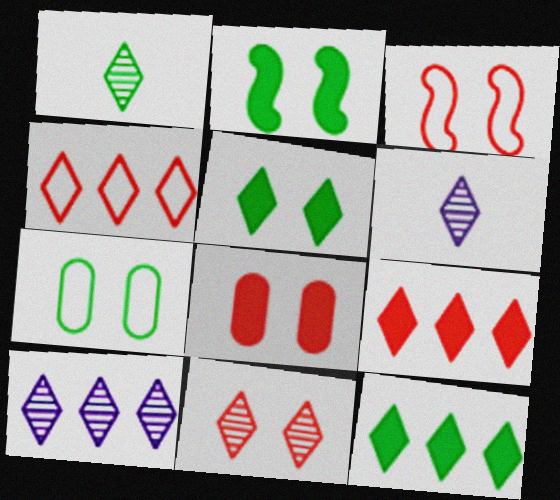[[1, 10, 11], 
[3, 8, 11], 
[4, 5, 6], 
[4, 10, 12]]